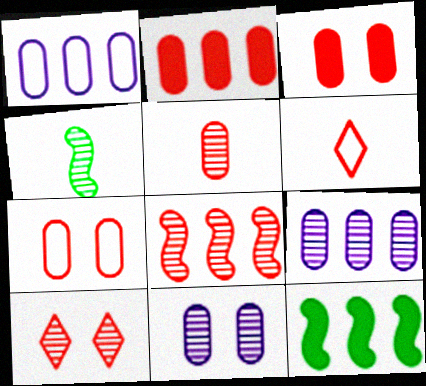[[2, 5, 7], 
[3, 6, 8], 
[4, 9, 10], 
[5, 8, 10], 
[6, 11, 12]]